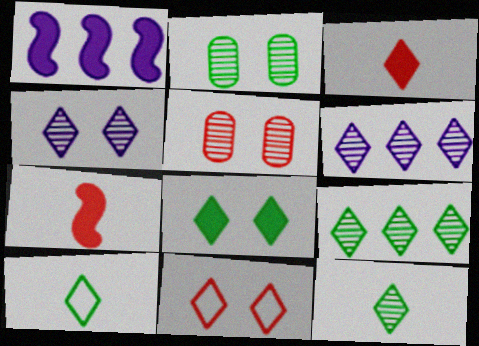[[1, 5, 10], 
[4, 8, 11], 
[8, 9, 10]]